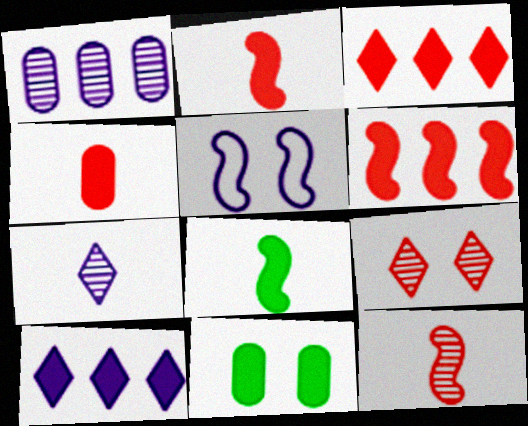[[2, 10, 11], 
[5, 9, 11]]